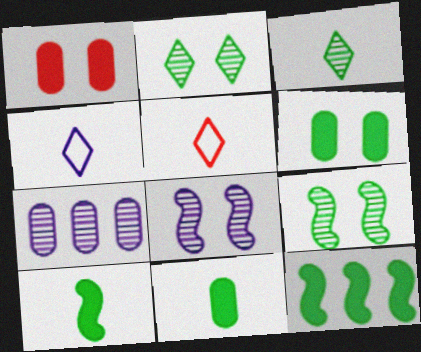[]